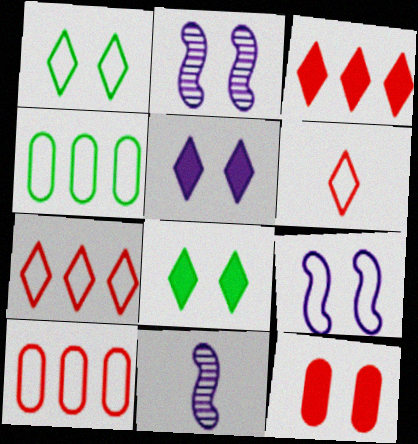[[1, 2, 12], 
[4, 6, 9], 
[8, 10, 11]]